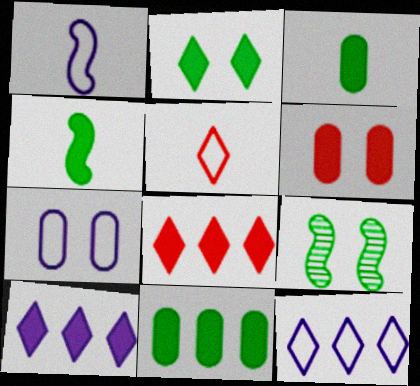[[1, 7, 12], 
[2, 4, 11], 
[4, 6, 10]]